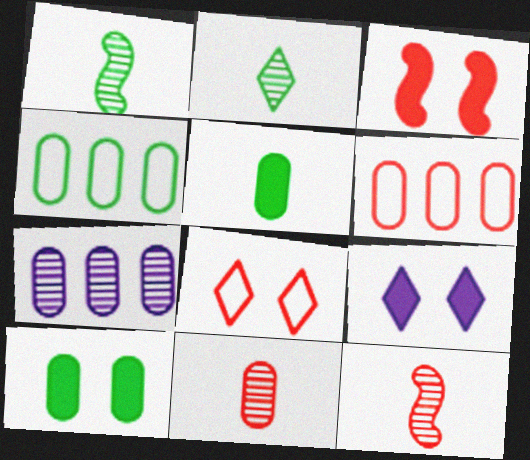[[1, 6, 9], 
[3, 9, 10], 
[4, 9, 12]]